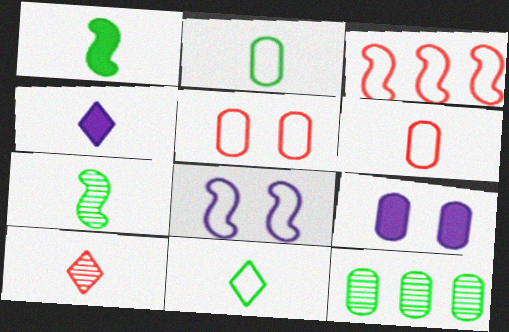[[4, 6, 7], 
[4, 10, 11], 
[6, 9, 12]]